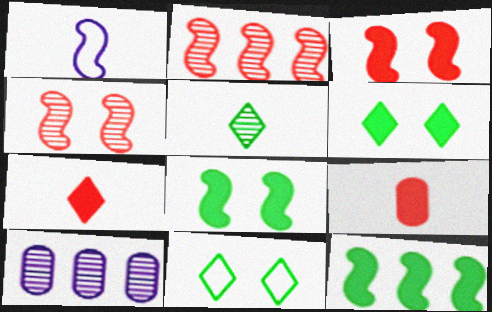[[1, 2, 8], 
[1, 4, 12], 
[1, 5, 9], 
[4, 5, 10]]